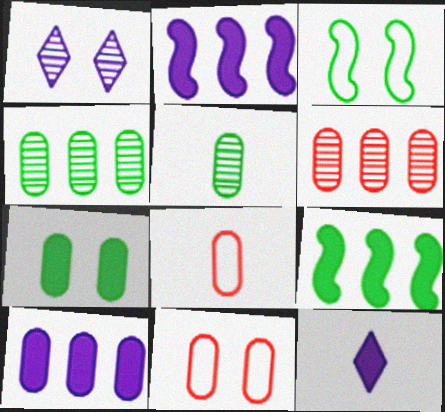[[1, 8, 9], 
[3, 6, 12], 
[5, 10, 11]]